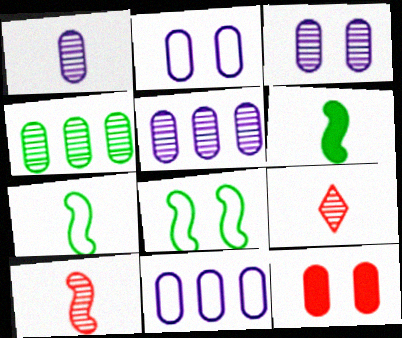[[1, 3, 5]]